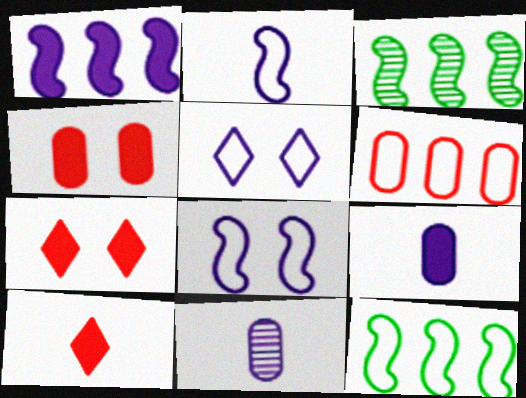[[1, 5, 11], 
[7, 11, 12]]